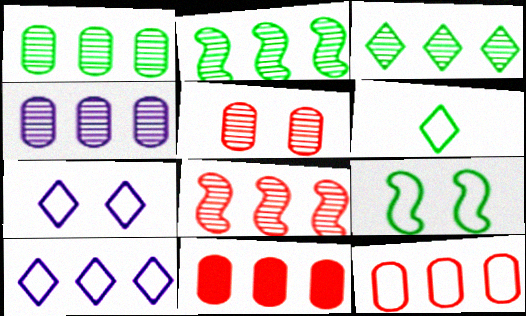[[1, 2, 3], 
[2, 10, 11], 
[3, 4, 8]]